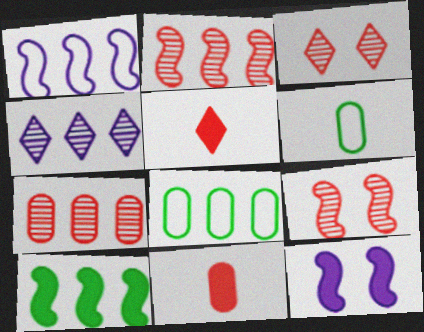[[1, 2, 10]]